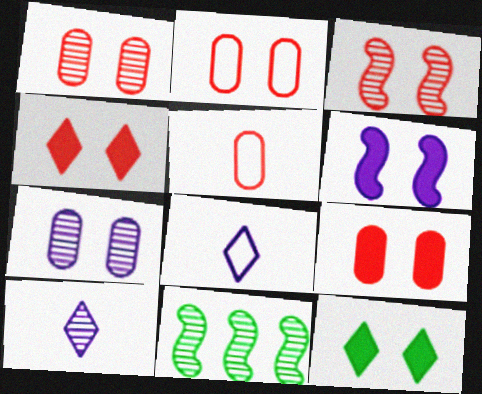[[1, 2, 9], 
[1, 10, 11], 
[2, 3, 4], 
[6, 9, 12], 
[8, 9, 11]]